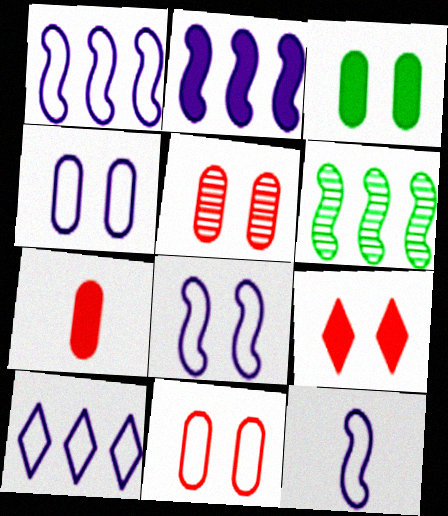[[1, 8, 12], 
[3, 4, 5], 
[4, 10, 12]]